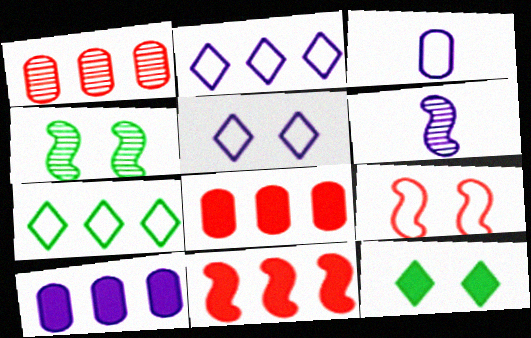[[3, 7, 9], 
[5, 6, 10]]